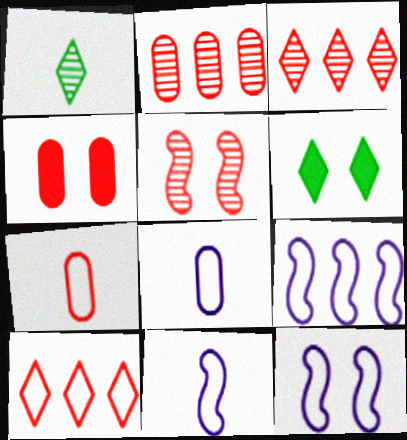[[1, 4, 9], 
[2, 4, 7], 
[2, 6, 11], 
[9, 11, 12]]